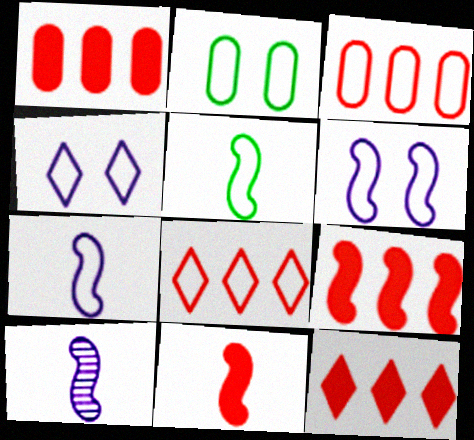[[1, 9, 12], 
[2, 7, 8], 
[2, 10, 12], 
[3, 4, 5], 
[5, 10, 11]]